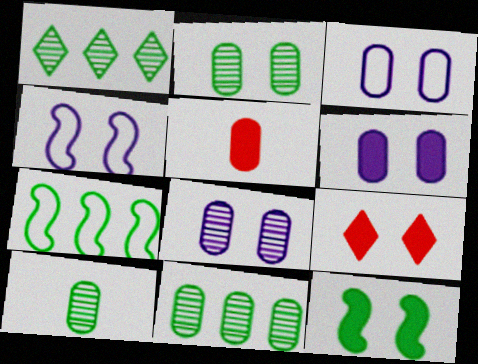[[1, 4, 5], 
[2, 4, 9], 
[2, 10, 11], 
[3, 5, 11], 
[3, 6, 8], 
[6, 9, 12]]